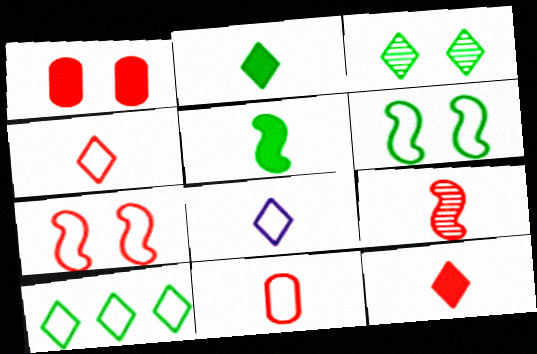[[2, 3, 10], 
[9, 11, 12]]